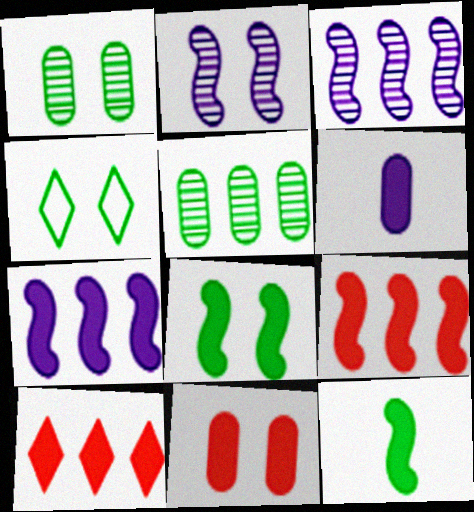[[1, 4, 8], 
[2, 4, 11], 
[4, 5, 12], 
[6, 8, 10]]